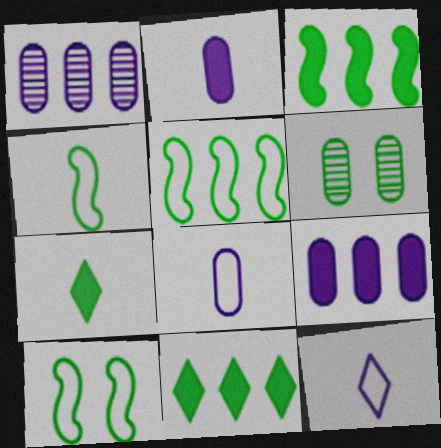[[4, 5, 10], 
[4, 6, 11], 
[5, 6, 7]]